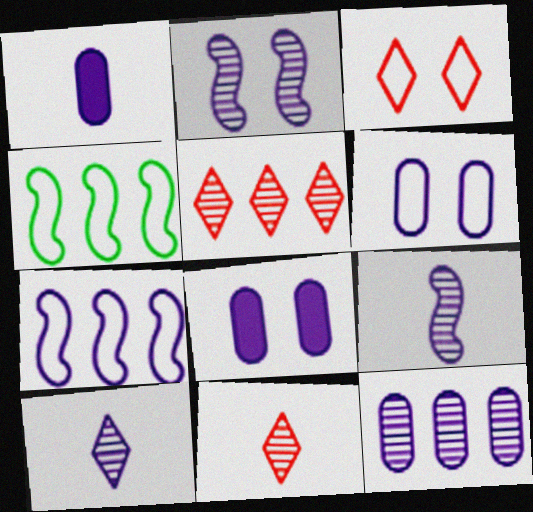[[1, 6, 12], 
[2, 10, 12], 
[4, 8, 11], 
[7, 8, 10]]